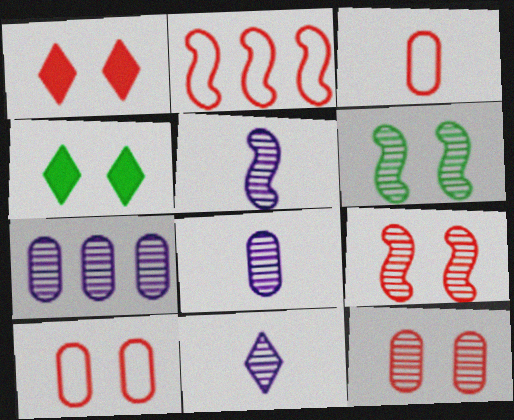[[1, 9, 10], 
[2, 4, 8], 
[5, 8, 11]]